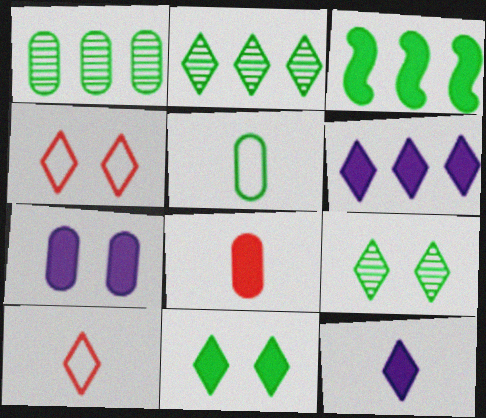[[2, 4, 12], 
[3, 5, 9], 
[6, 9, 10]]